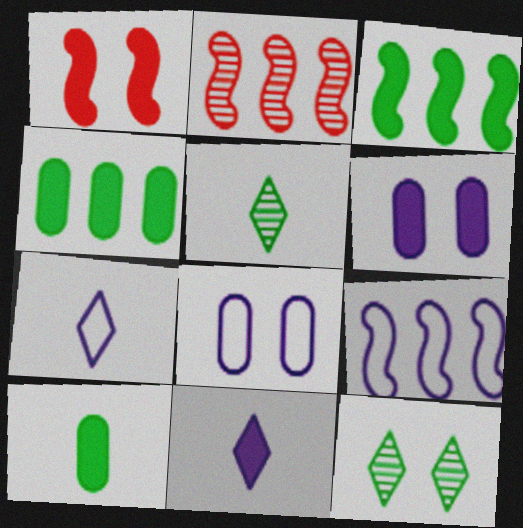[[1, 4, 11], 
[1, 8, 12], 
[2, 3, 9], 
[7, 8, 9]]